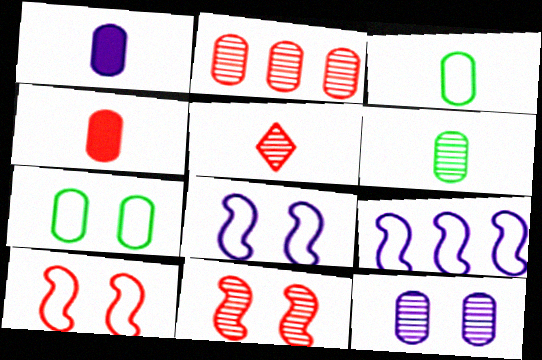[[1, 2, 7], 
[2, 5, 11], 
[2, 6, 12]]